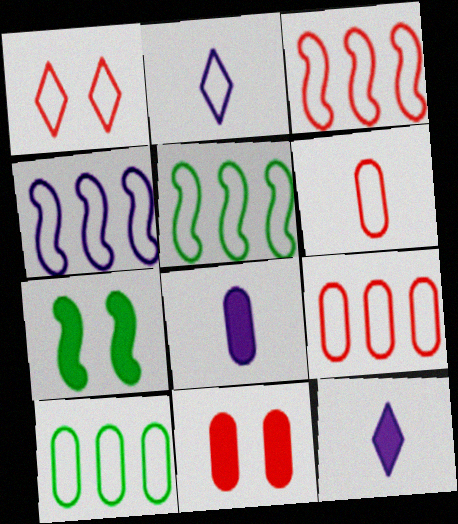[[1, 3, 6], 
[3, 4, 5]]